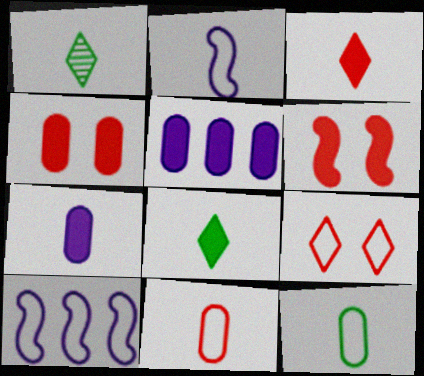[[1, 4, 10], 
[5, 6, 8], 
[9, 10, 12]]